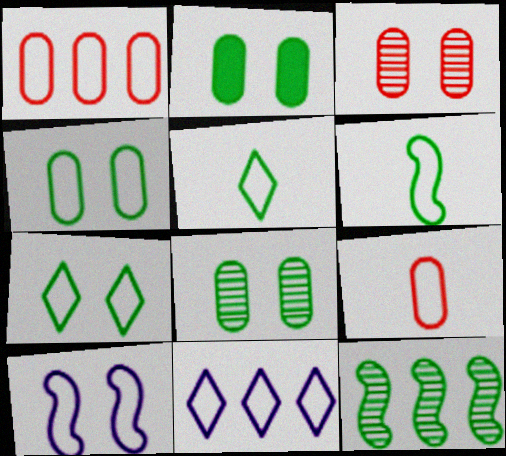[[1, 5, 10], 
[2, 4, 8], 
[2, 5, 12]]